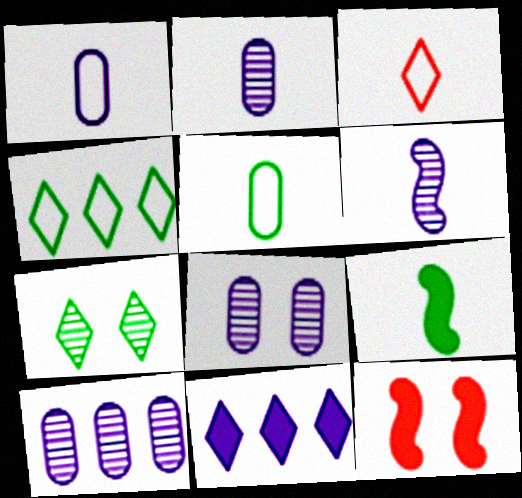[[2, 3, 9], 
[2, 4, 12], 
[2, 8, 10], 
[3, 7, 11]]